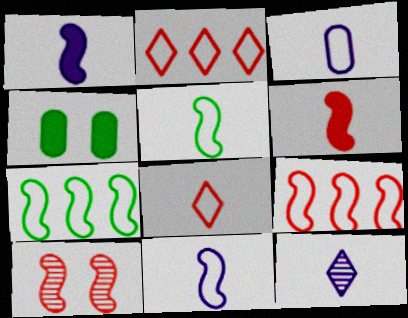[[1, 3, 12], 
[1, 7, 10], 
[3, 5, 8], 
[4, 9, 12], 
[6, 9, 10]]